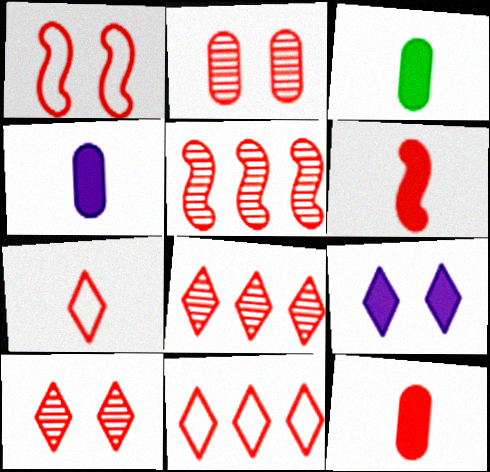[[1, 5, 6], 
[1, 8, 12], 
[2, 6, 11], 
[3, 4, 12]]